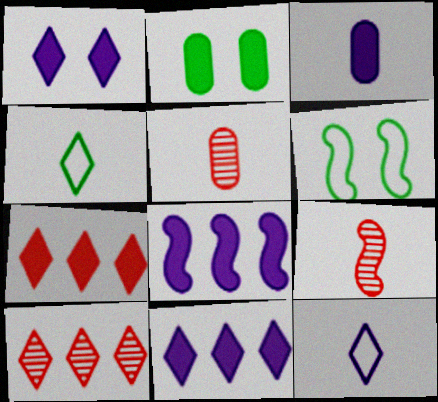[[1, 3, 8], 
[1, 4, 10], 
[3, 4, 9], 
[3, 6, 10], 
[5, 6, 11], 
[6, 8, 9]]